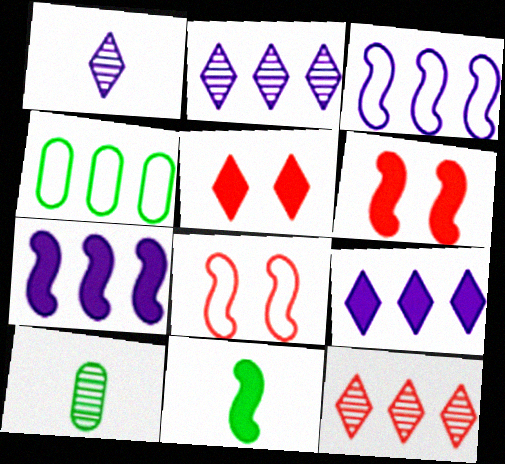[[1, 4, 6], 
[3, 5, 10], 
[4, 7, 12], 
[6, 7, 11], 
[8, 9, 10]]